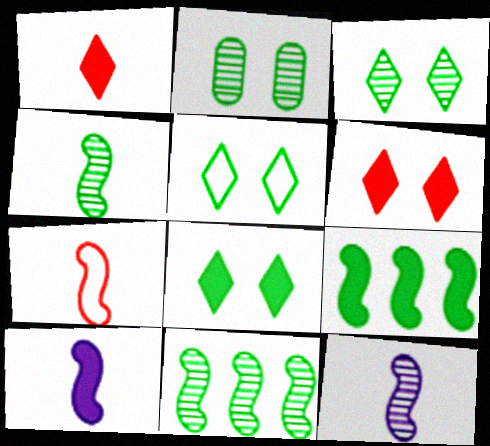[[3, 5, 8], 
[4, 7, 10]]